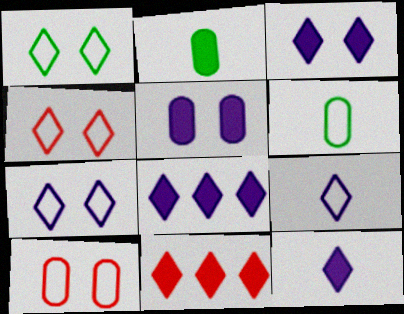[[1, 4, 7], 
[3, 8, 12]]